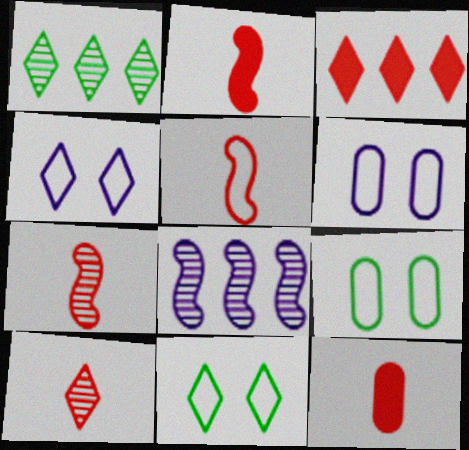[[1, 2, 6], 
[2, 5, 7], 
[5, 10, 12], 
[8, 11, 12]]